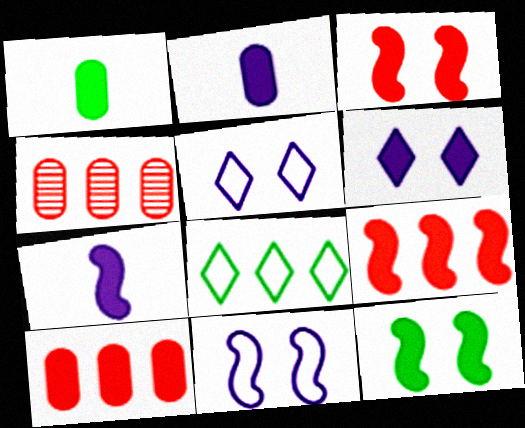[[1, 6, 9], 
[7, 9, 12]]